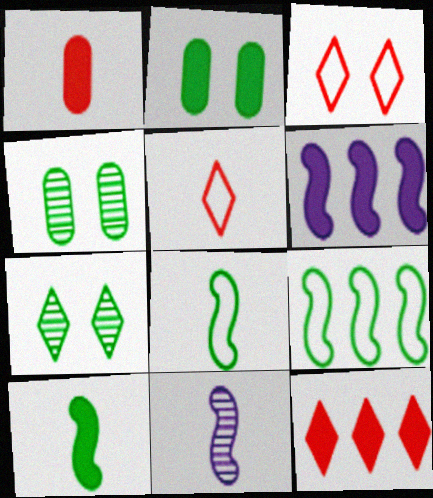[[4, 5, 6]]